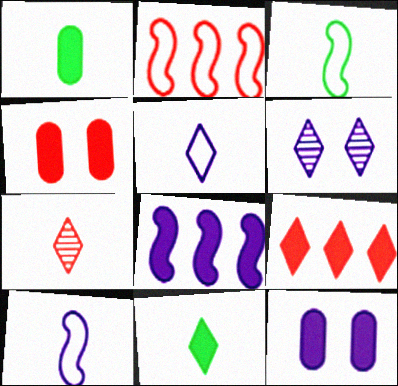[[1, 2, 6], 
[1, 7, 10], 
[2, 4, 7], 
[4, 8, 11], 
[5, 7, 11]]